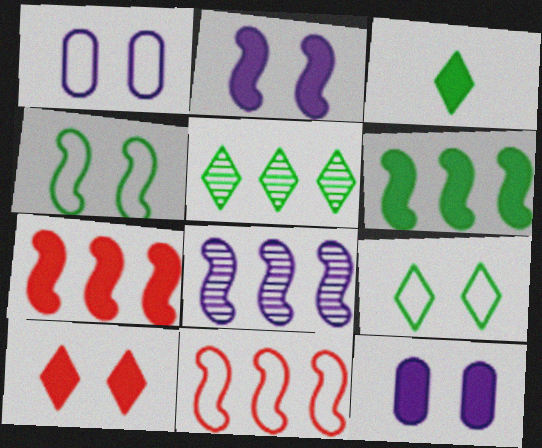[[3, 5, 9], 
[3, 7, 12], 
[6, 8, 11]]